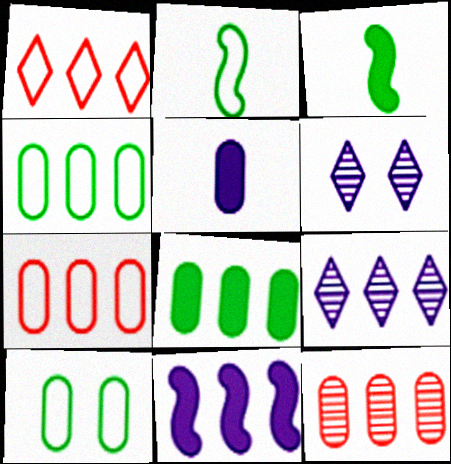[[3, 6, 7], 
[5, 10, 12]]